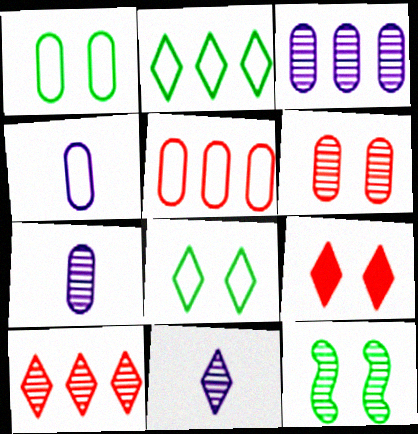[[1, 4, 5], 
[2, 9, 11], 
[7, 10, 12]]